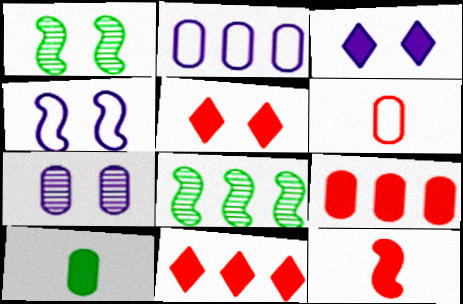[[2, 8, 11], 
[3, 4, 7], 
[3, 6, 8], 
[4, 8, 12], 
[5, 9, 12]]